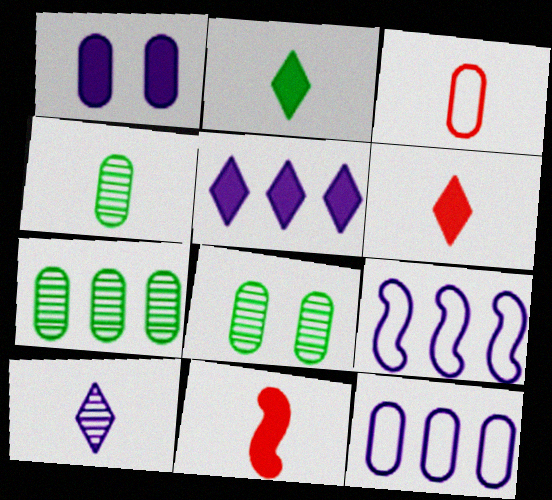[[1, 3, 7], 
[1, 9, 10], 
[4, 7, 8], 
[6, 8, 9]]